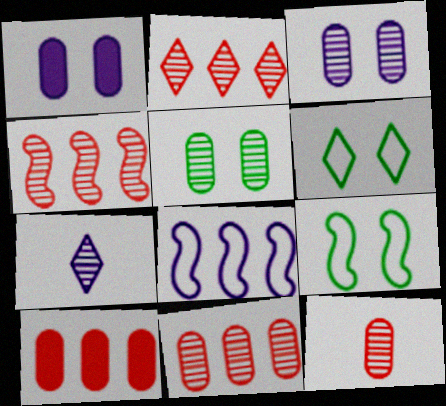[[1, 7, 8], 
[2, 4, 11], 
[4, 5, 7], 
[7, 9, 10]]